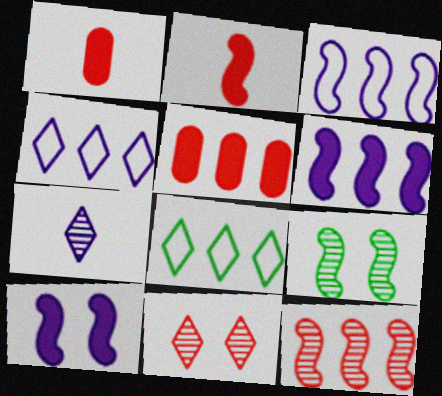[[1, 4, 9], 
[2, 3, 9]]